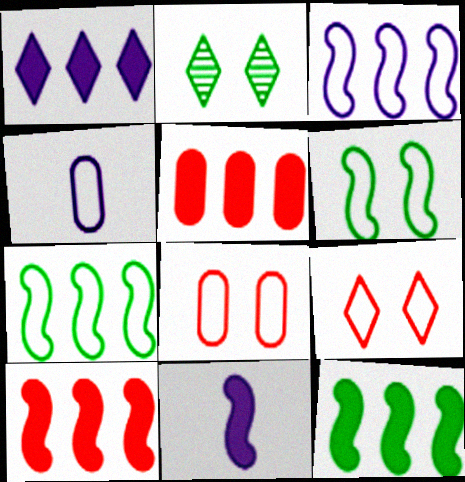[[1, 5, 12], 
[2, 4, 10], 
[4, 7, 9]]